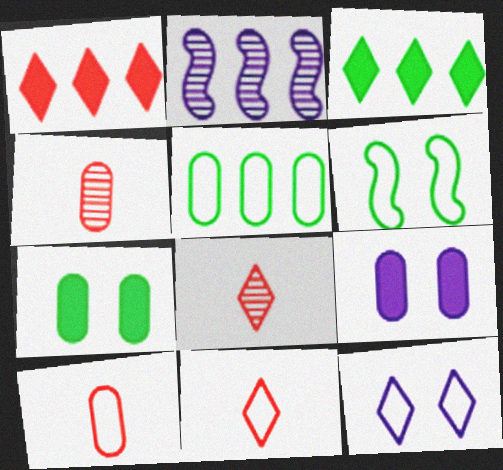[[1, 2, 5], 
[2, 7, 11], 
[3, 8, 12], 
[4, 5, 9]]